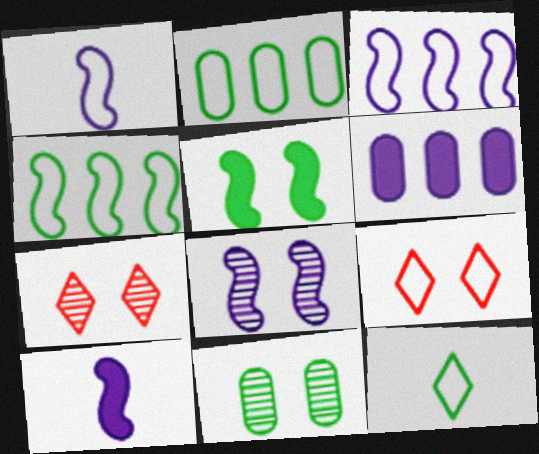[[1, 2, 9], 
[2, 7, 10], 
[3, 8, 10], 
[7, 8, 11]]